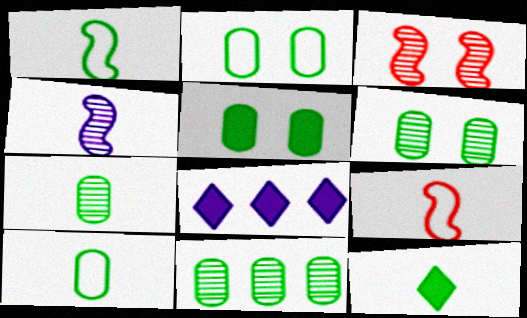[[1, 7, 12], 
[2, 5, 6], 
[3, 8, 10], 
[5, 10, 11], 
[6, 7, 11], 
[6, 8, 9]]